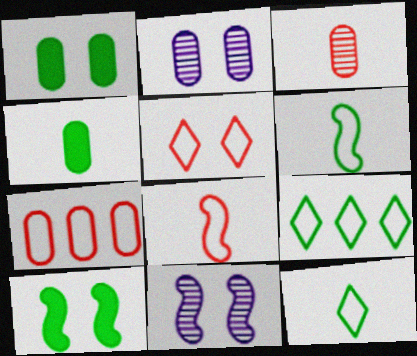[[1, 5, 11], 
[2, 4, 7], 
[2, 5, 10], 
[5, 7, 8]]